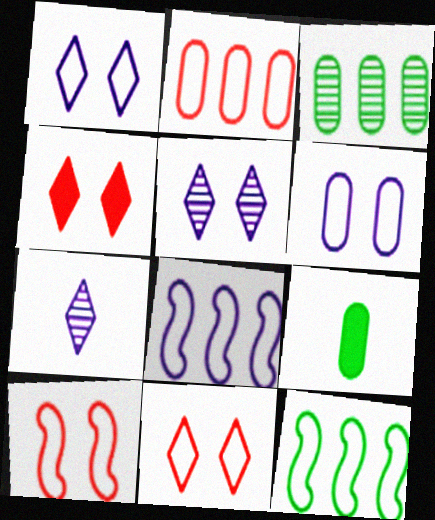[]